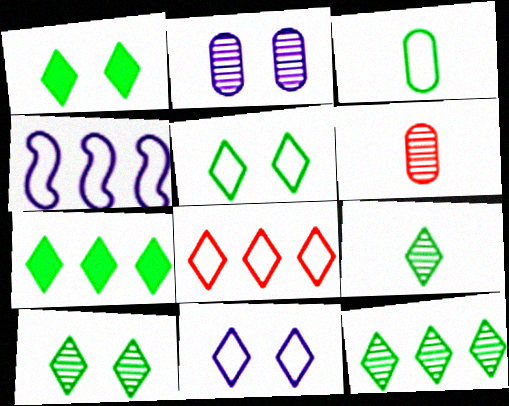[[1, 4, 6], 
[1, 5, 10], 
[5, 7, 9], 
[9, 10, 12]]